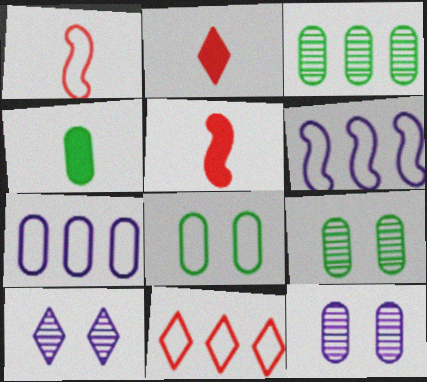[[2, 6, 9], 
[3, 4, 8]]